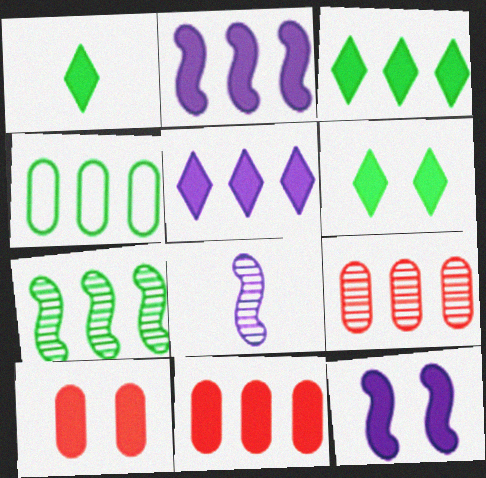[[1, 2, 10], 
[1, 3, 6], 
[1, 11, 12], 
[2, 3, 11], 
[3, 4, 7], 
[6, 10, 12]]